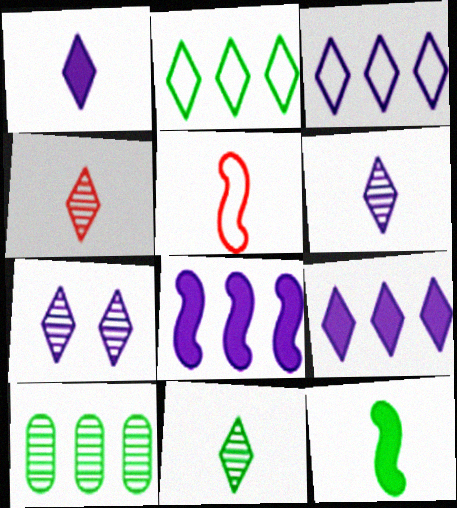[[1, 3, 7], 
[4, 6, 11]]